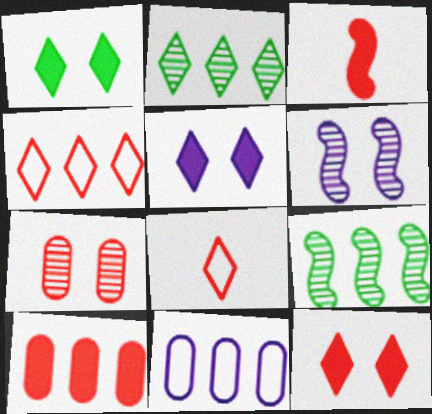[[1, 5, 12], 
[2, 5, 8], 
[3, 4, 7], 
[3, 10, 12]]